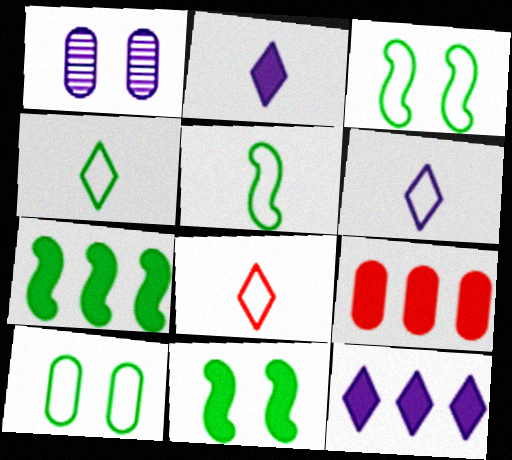[[1, 7, 8], 
[2, 9, 11], 
[4, 6, 8], 
[7, 9, 12]]